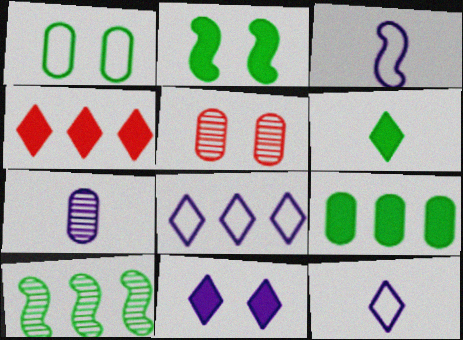[[1, 6, 10], 
[2, 6, 9], 
[4, 6, 11]]